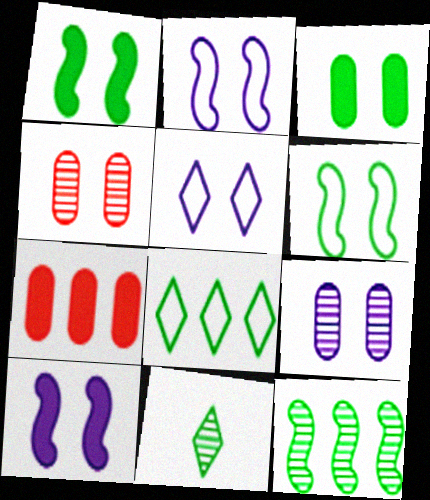[[1, 4, 5], 
[2, 7, 11], 
[5, 9, 10]]